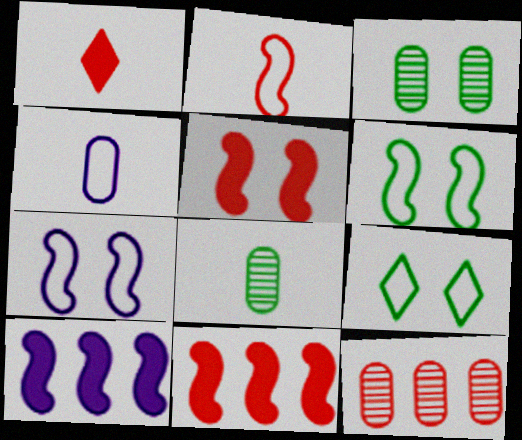[]